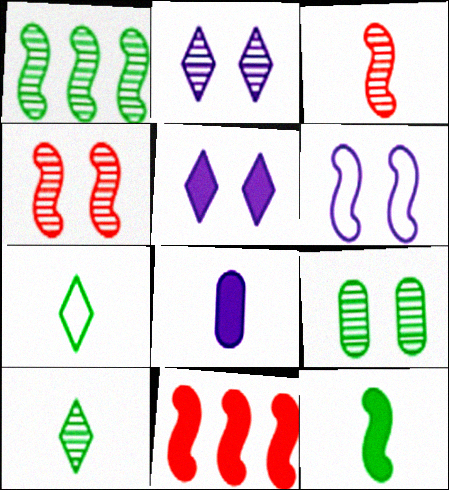[[1, 9, 10], 
[2, 4, 9], 
[3, 7, 8]]